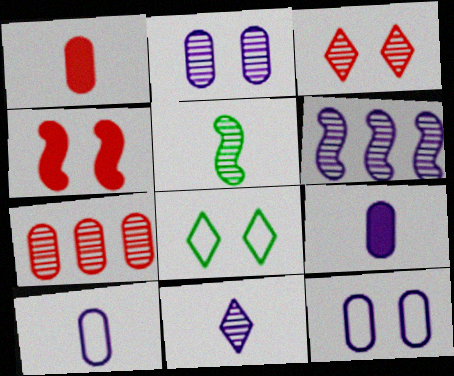[[1, 6, 8], 
[2, 4, 8], 
[2, 6, 11]]